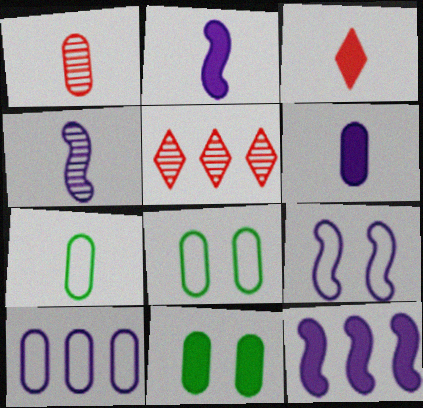[[1, 6, 7], 
[1, 10, 11], 
[2, 5, 8], 
[3, 4, 7], 
[3, 11, 12], 
[4, 9, 12]]